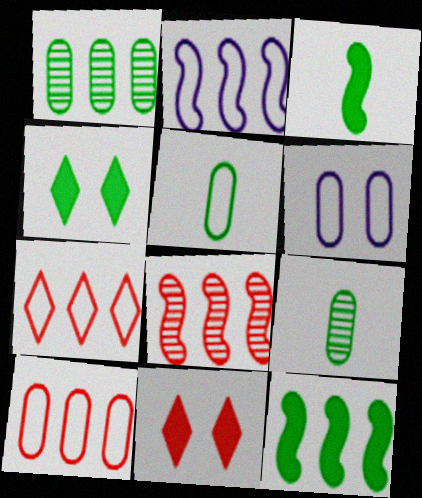[[2, 8, 12], 
[2, 9, 11], 
[5, 6, 10]]